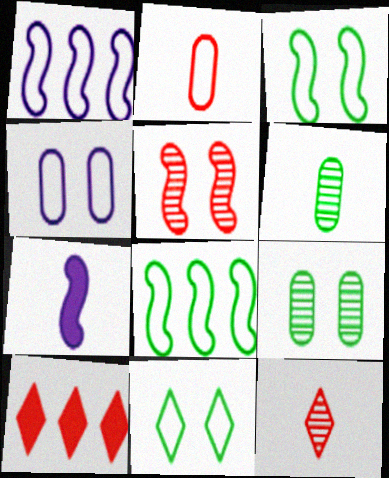[[1, 2, 11], 
[2, 5, 10], 
[5, 7, 8]]